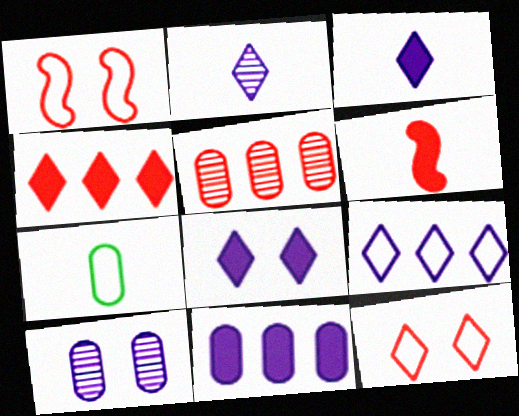[[1, 7, 9], 
[2, 6, 7], 
[2, 8, 9], 
[5, 6, 12]]